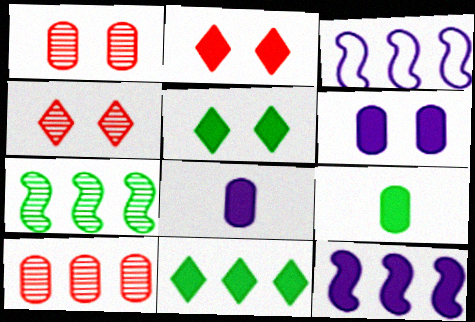[[2, 9, 12], 
[3, 4, 9], 
[3, 10, 11]]